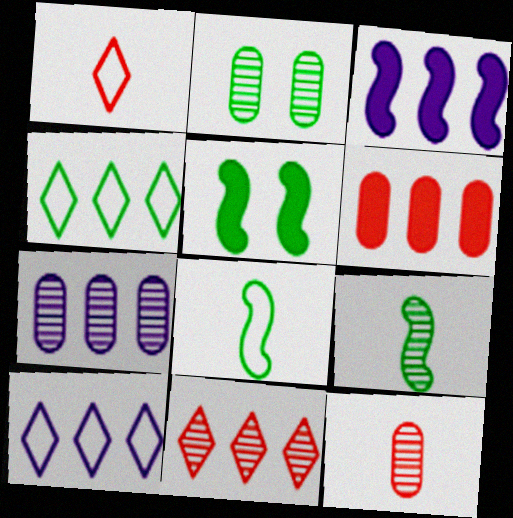[[1, 2, 3], 
[1, 5, 7], 
[2, 7, 12], 
[3, 7, 10], 
[5, 10, 12]]